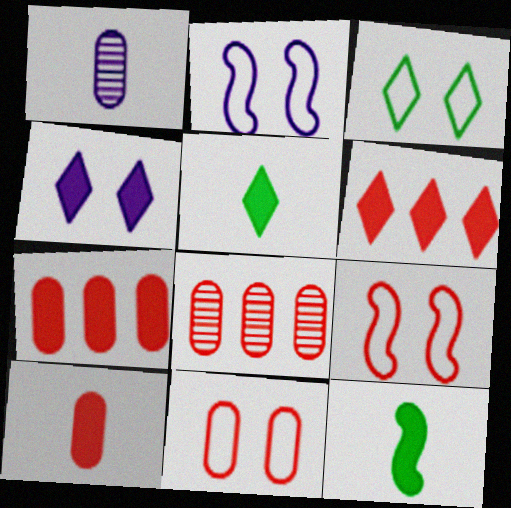[[2, 3, 11], 
[2, 5, 8], 
[4, 5, 6], 
[4, 7, 12], 
[8, 10, 11]]